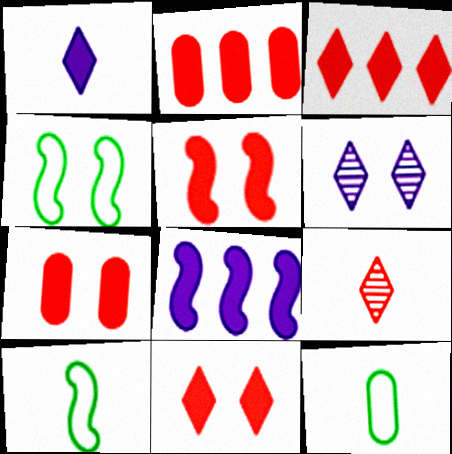[[2, 6, 10], 
[4, 6, 7], 
[5, 7, 11]]